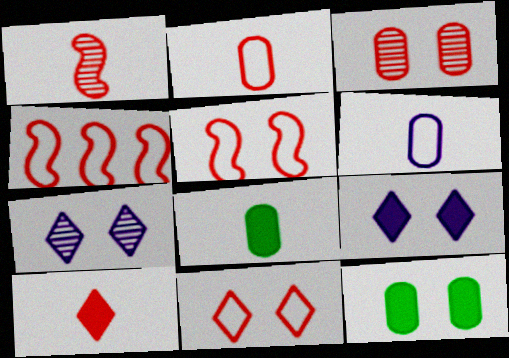[[1, 2, 10], 
[2, 4, 11], 
[3, 4, 10], 
[4, 7, 8], 
[5, 7, 12]]